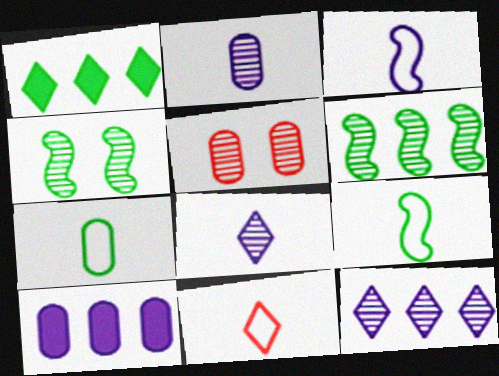[[1, 3, 5], 
[1, 4, 7], 
[3, 7, 11], 
[4, 10, 11], 
[5, 6, 8], 
[5, 7, 10]]